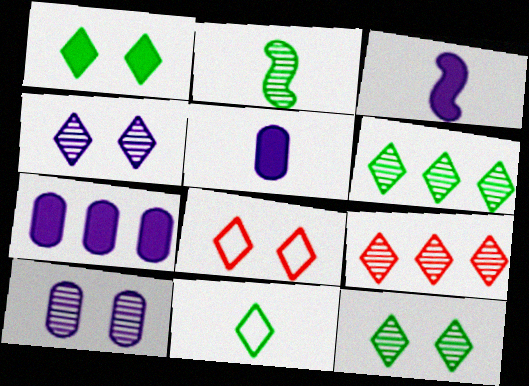[[1, 4, 8], 
[1, 6, 11], 
[2, 7, 8], 
[2, 9, 10]]